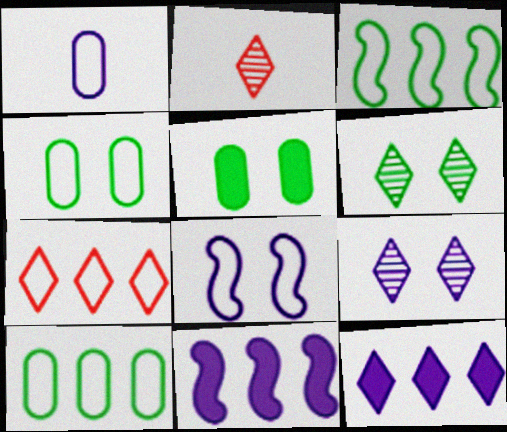[[1, 9, 11], 
[2, 4, 11]]